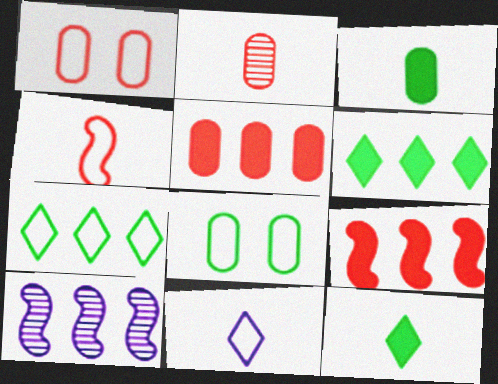[[1, 2, 5], 
[1, 10, 12], 
[5, 7, 10]]